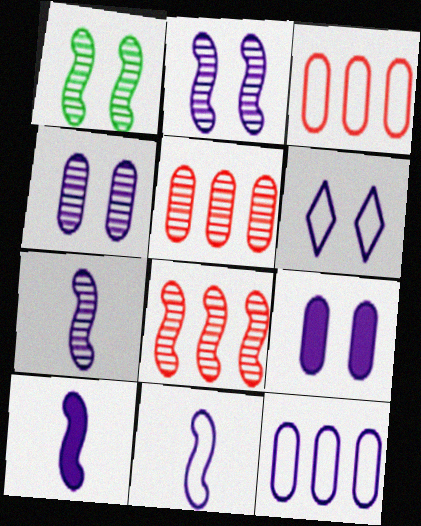[[1, 7, 8], 
[2, 6, 9], 
[6, 11, 12], 
[7, 10, 11]]